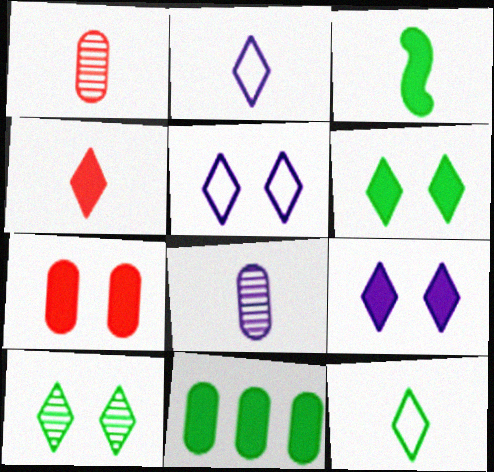[[1, 2, 3], 
[3, 6, 11]]